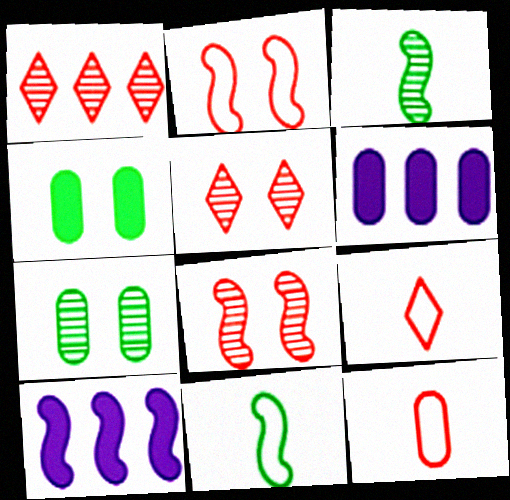[[2, 3, 10], 
[5, 6, 11], 
[6, 7, 12], 
[7, 9, 10], 
[8, 10, 11]]